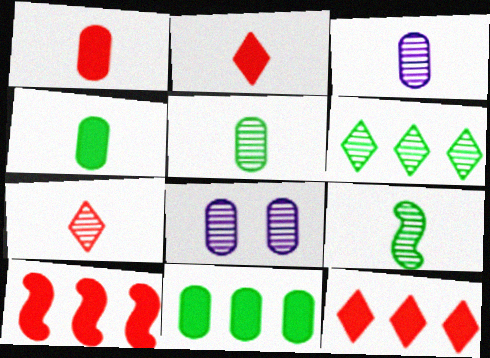[[3, 7, 9]]